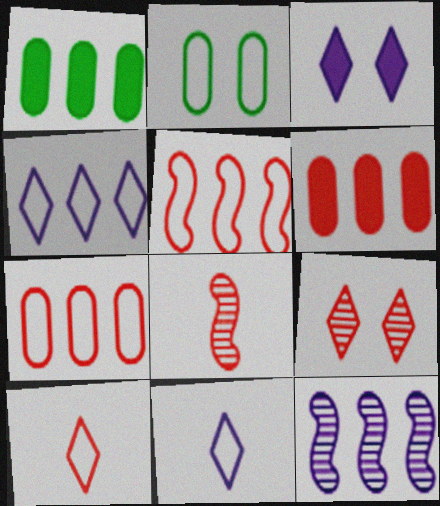[[2, 5, 11]]